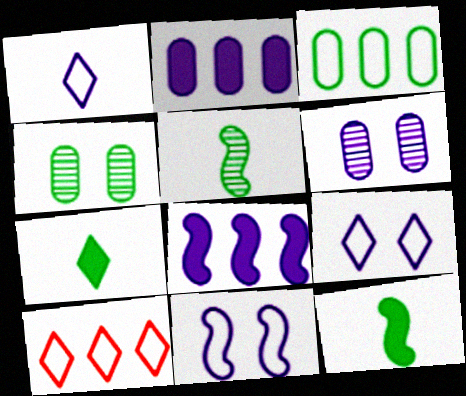[[1, 6, 8], 
[6, 10, 12]]